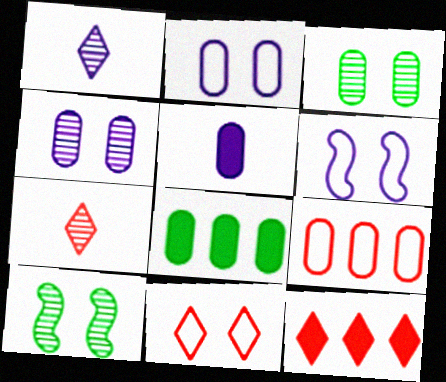[[3, 5, 9], 
[6, 7, 8], 
[7, 11, 12]]